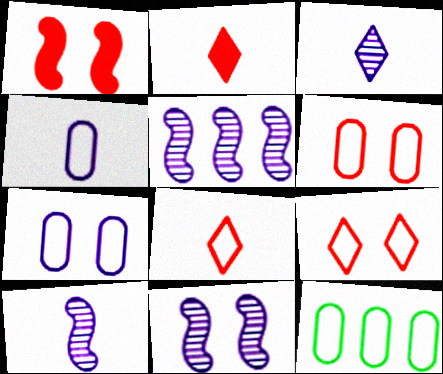[[1, 3, 12], 
[2, 11, 12], 
[4, 6, 12], 
[5, 10, 11]]